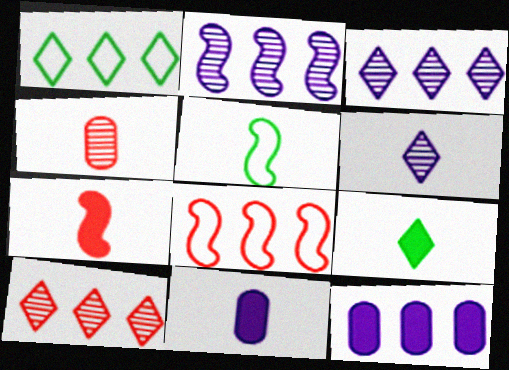[[7, 9, 11]]